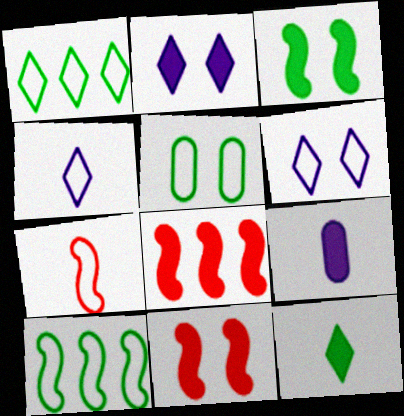[]